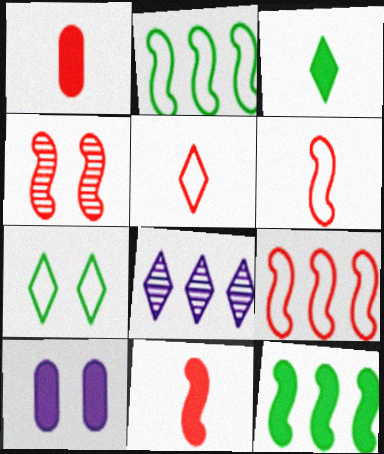[[4, 7, 10], 
[4, 9, 11]]